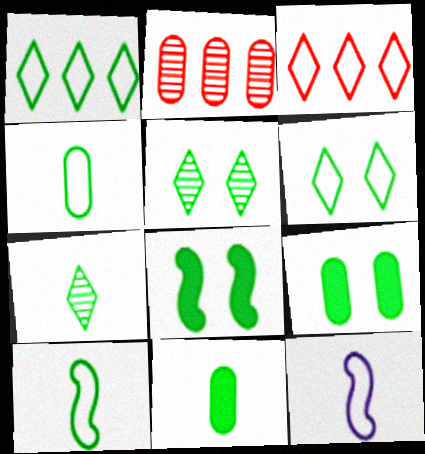[[7, 10, 11]]